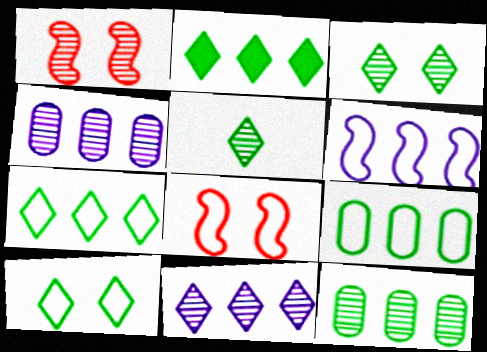[[1, 4, 5], 
[2, 5, 10]]